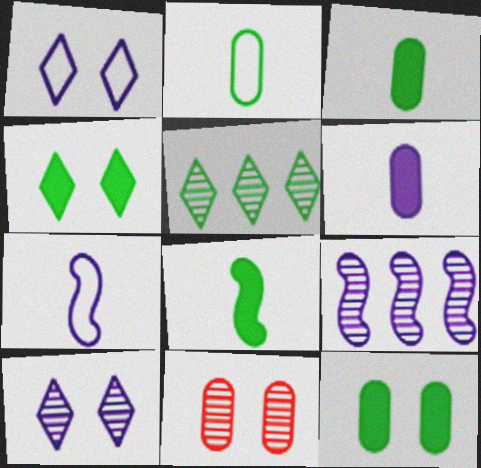[[1, 6, 9]]